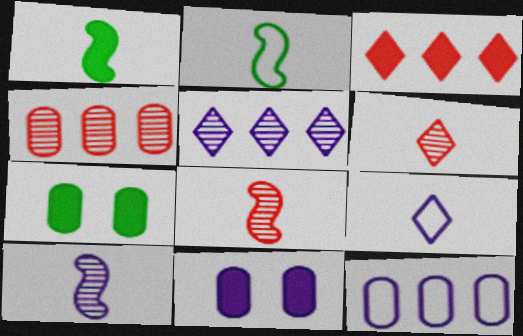[[1, 3, 11]]